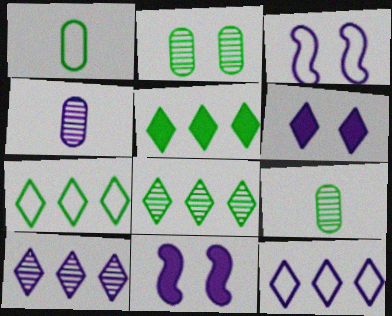[[4, 11, 12], 
[5, 7, 8]]